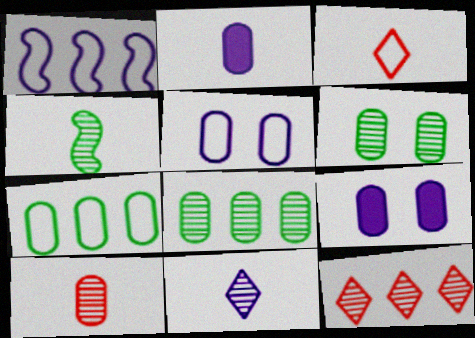[[1, 9, 11], 
[2, 3, 4], 
[4, 10, 11], 
[7, 9, 10]]